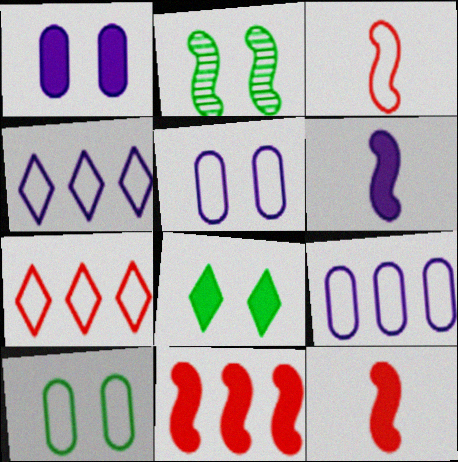[[2, 8, 10], 
[3, 4, 10]]